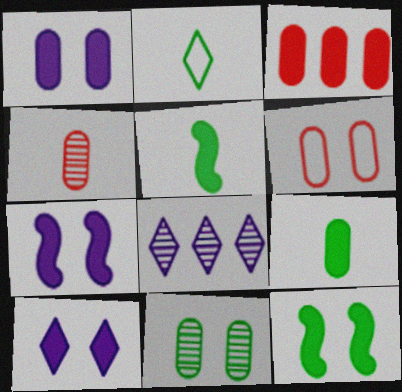[[1, 3, 9], 
[1, 6, 11], 
[1, 7, 10], 
[3, 4, 6], 
[3, 5, 10], 
[5, 6, 8]]